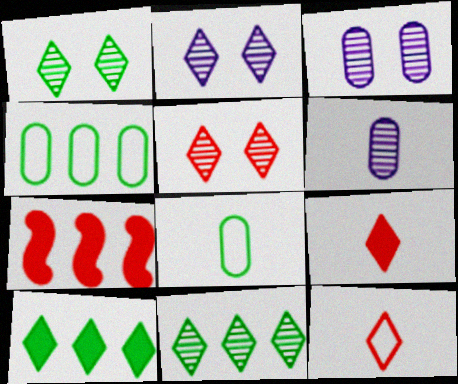[[1, 2, 5], 
[2, 7, 8], 
[2, 10, 12]]